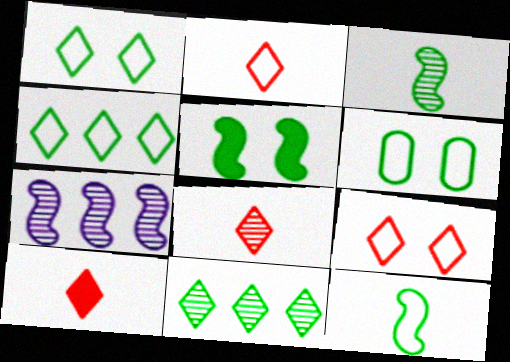[[2, 8, 10], 
[4, 6, 12], 
[6, 7, 10]]